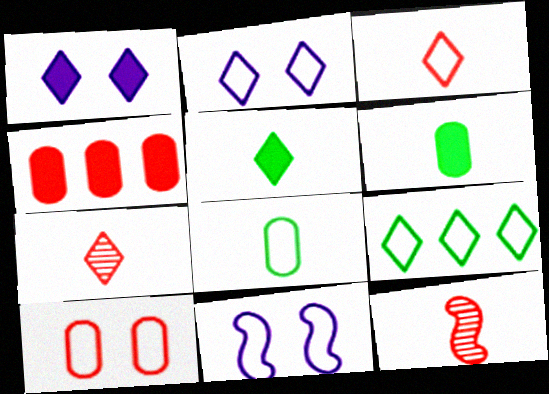[[1, 7, 9], 
[2, 3, 9]]